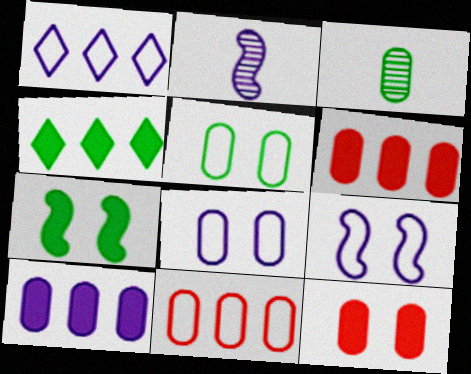[[3, 6, 8]]